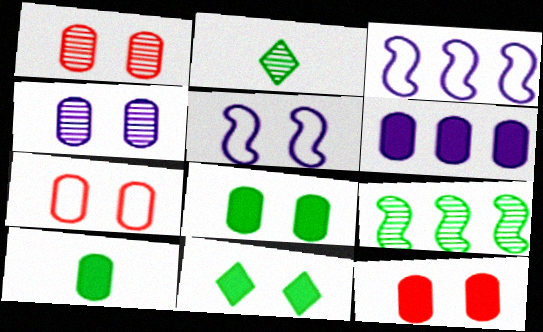[[1, 5, 11], 
[1, 7, 12], 
[2, 3, 12], 
[4, 7, 8], 
[6, 10, 12]]